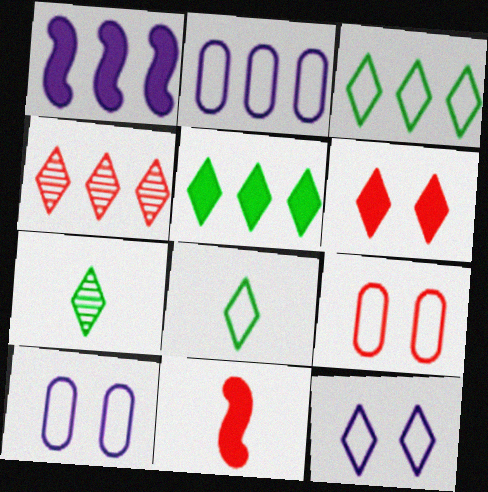[[1, 7, 9], 
[4, 9, 11]]